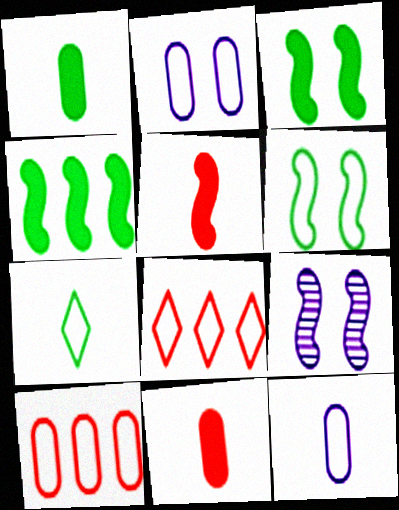[[1, 8, 9], 
[6, 8, 12]]